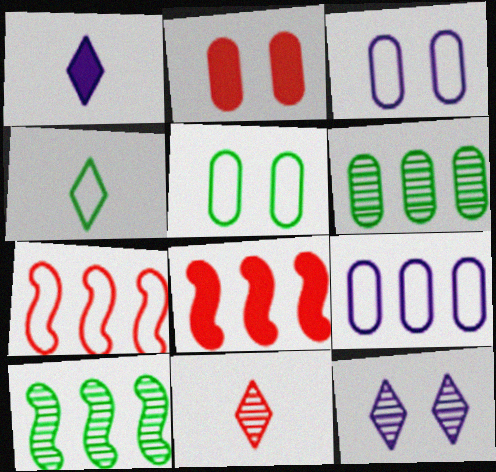[[1, 4, 11], 
[2, 7, 11], 
[3, 4, 7]]